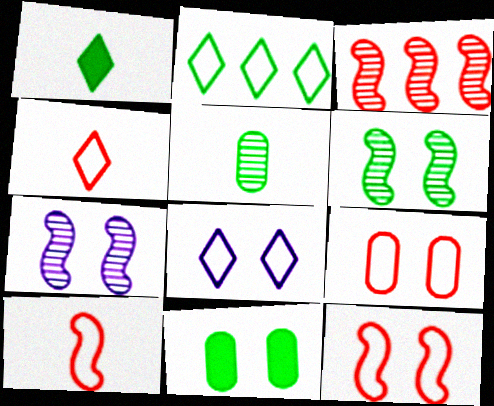[[2, 4, 8]]